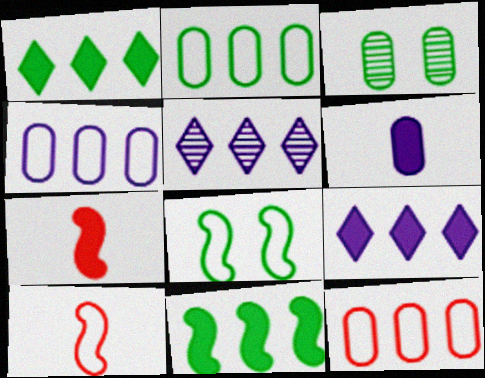[[2, 4, 12], 
[3, 6, 12], 
[3, 9, 10], 
[5, 11, 12]]